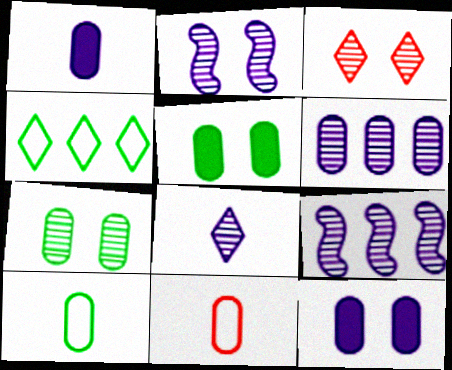[[2, 3, 7], 
[2, 6, 8], 
[5, 6, 11]]